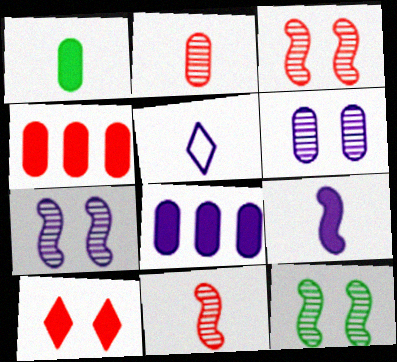[[1, 5, 11], 
[3, 7, 12], 
[4, 5, 12], 
[5, 7, 8]]